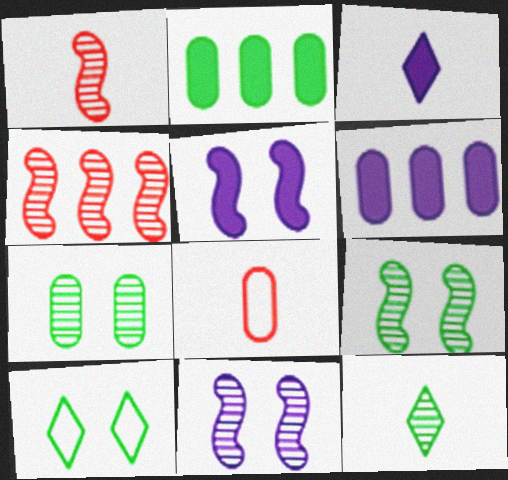[[1, 6, 10], 
[3, 5, 6], 
[6, 7, 8]]